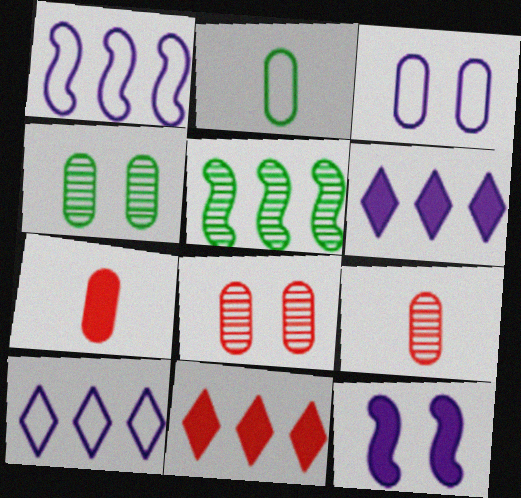[]